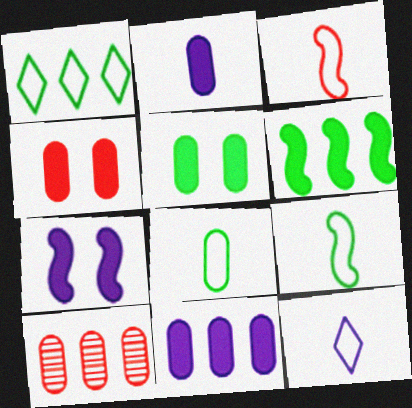[[3, 8, 12]]